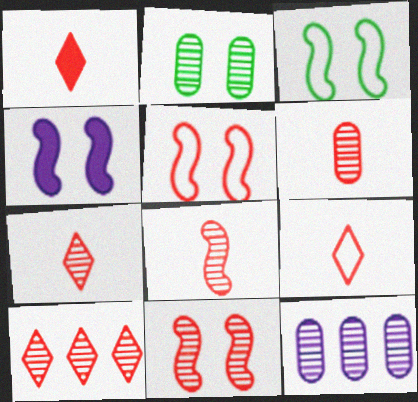[[1, 3, 12], 
[1, 7, 9], 
[2, 6, 12], 
[3, 4, 11], 
[6, 7, 8], 
[6, 10, 11]]